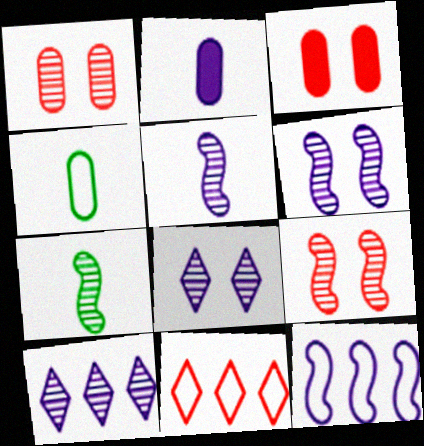[[1, 7, 10], 
[2, 8, 12]]